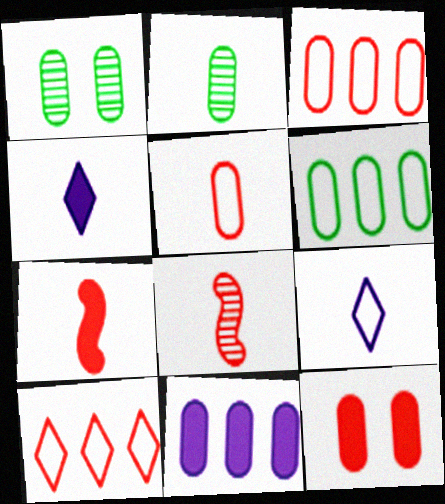[[1, 5, 11], 
[2, 7, 9], 
[8, 10, 12]]